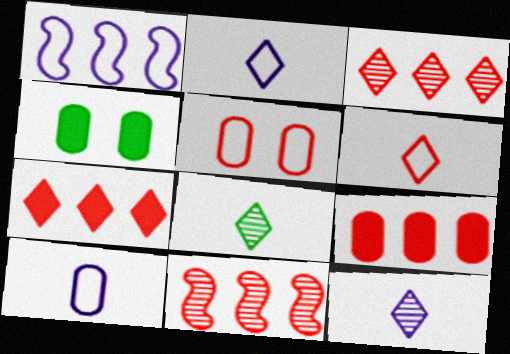[[2, 4, 11]]